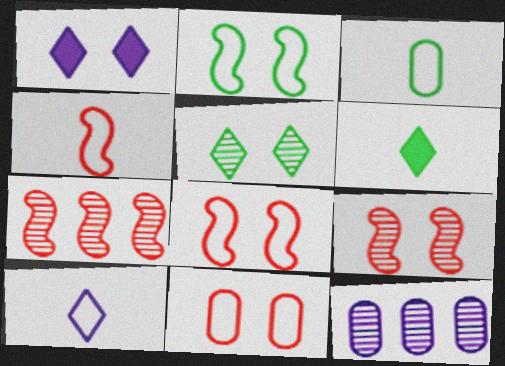[[1, 3, 7], 
[3, 4, 10], 
[6, 8, 12]]